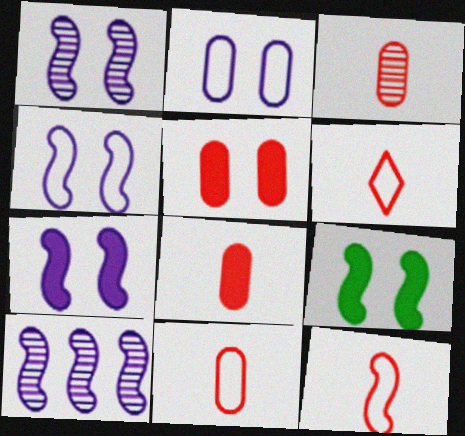[[1, 4, 7], 
[3, 8, 11], 
[6, 11, 12], 
[9, 10, 12]]